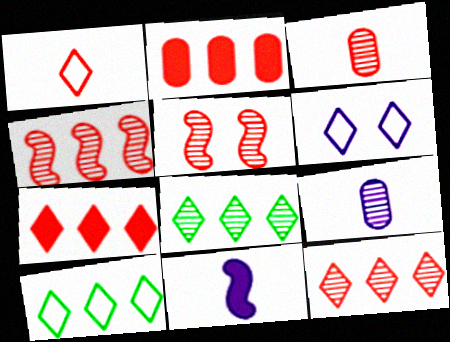[[1, 2, 5], 
[1, 6, 10], 
[3, 5, 12], 
[5, 8, 9]]